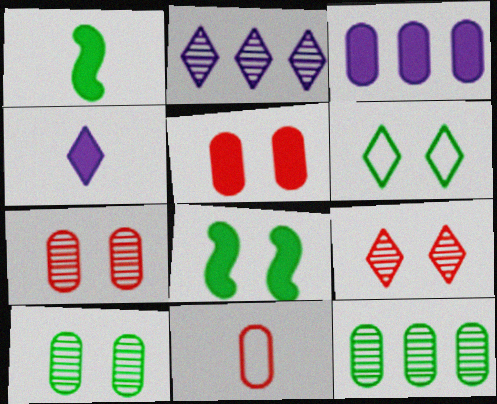[[1, 6, 12], 
[2, 8, 11], 
[3, 10, 11], 
[6, 8, 10]]